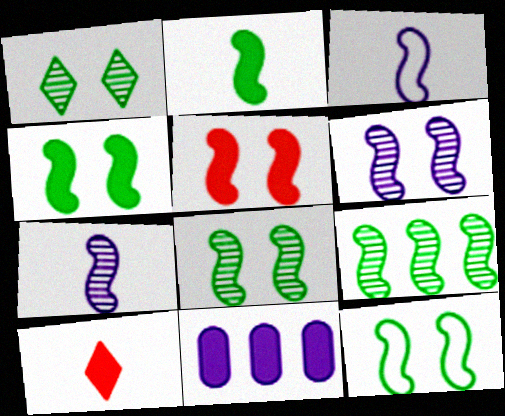[[2, 9, 12], 
[3, 5, 9], 
[4, 8, 12], 
[4, 10, 11], 
[5, 6, 12]]